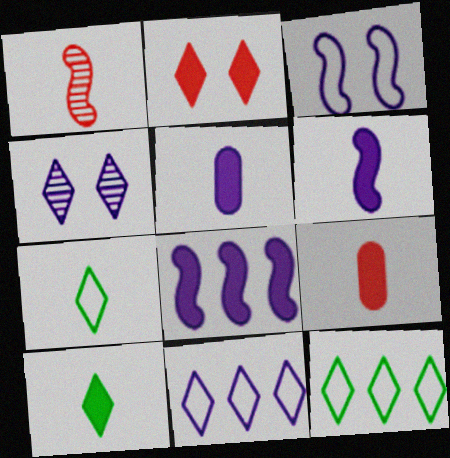[[1, 5, 7], 
[6, 9, 10]]